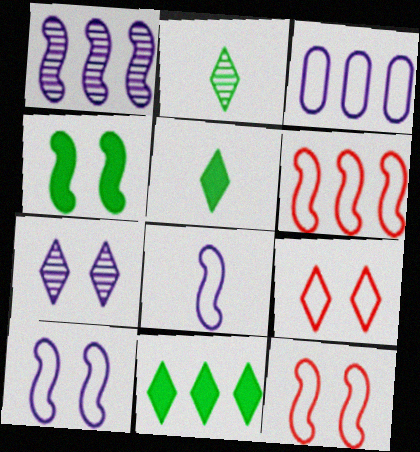[]